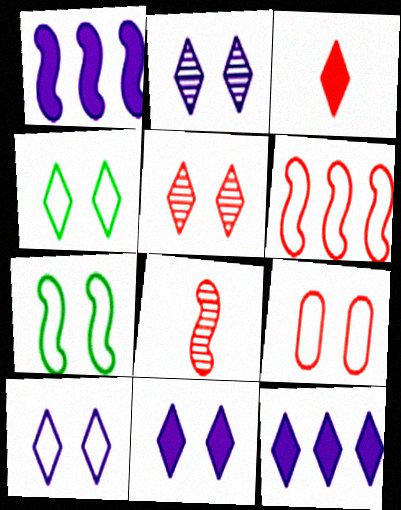[[1, 7, 8], 
[2, 10, 11], 
[4, 5, 11], 
[7, 9, 10]]